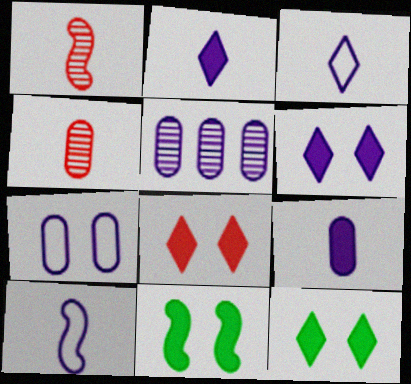[[5, 6, 10], 
[5, 7, 9], 
[6, 8, 12]]